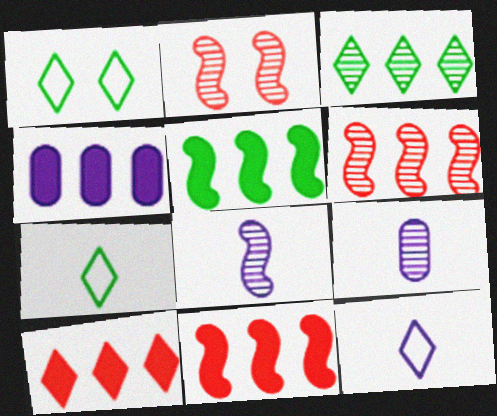[[1, 9, 11], 
[2, 3, 9], 
[2, 4, 7], 
[4, 5, 10]]